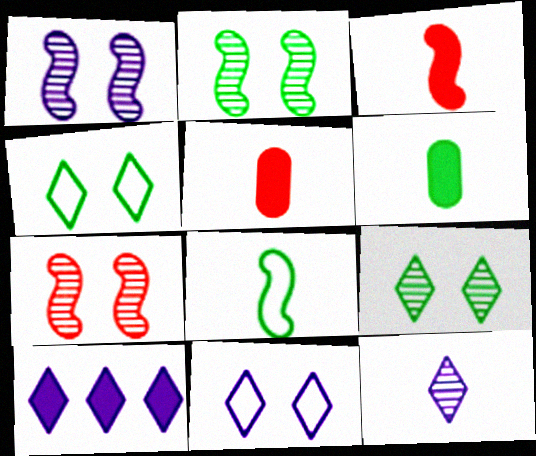[[1, 2, 7], 
[5, 8, 12], 
[10, 11, 12]]